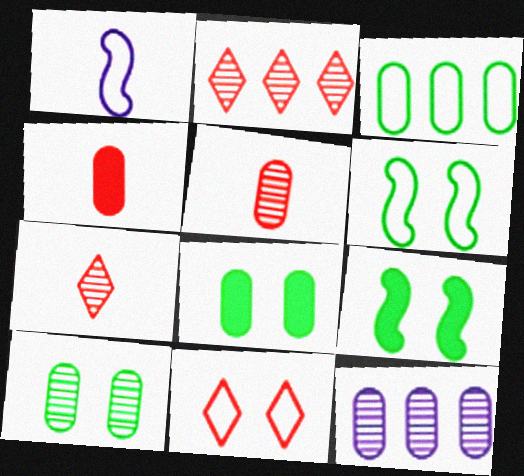[[1, 2, 8], 
[1, 3, 11], 
[5, 10, 12]]